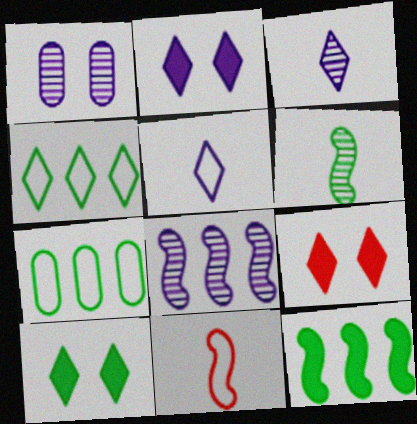[[1, 3, 8], 
[2, 9, 10], 
[3, 4, 9], 
[6, 7, 10]]